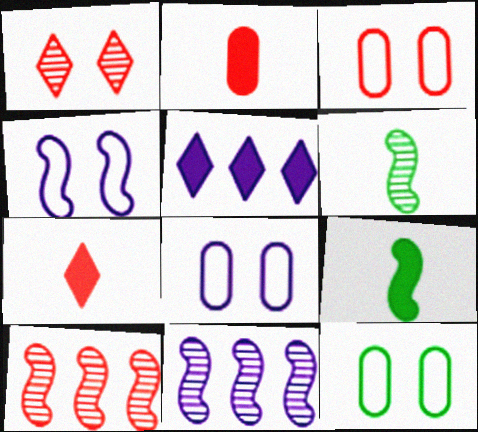[[3, 5, 6], 
[3, 7, 10], 
[3, 8, 12], 
[4, 9, 10], 
[7, 11, 12]]